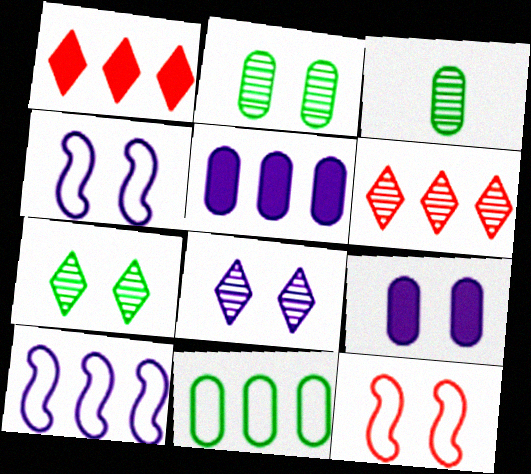[[1, 3, 4], 
[4, 8, 9], 
[7, 9, 12]]